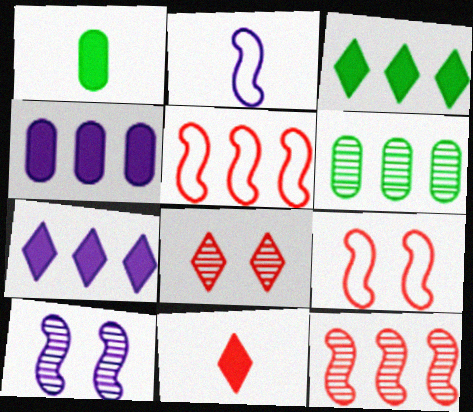[[5, 6, 7]]